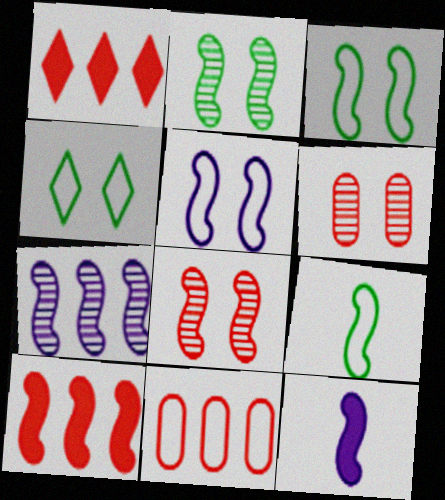[[5, 7, 12]]